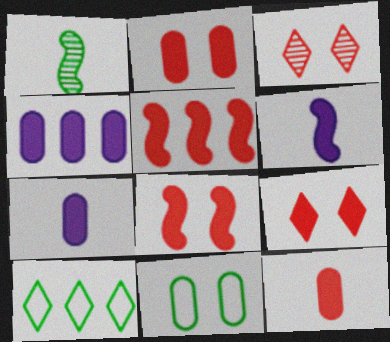[[2, 8, 9], 
[5, 9, 12]]